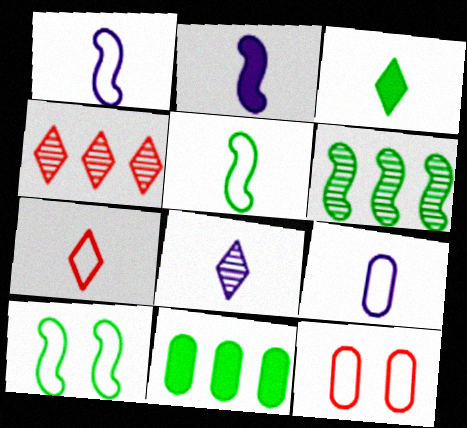[[2, 8, 9], 
[3, 7, 8], 
[5, 7, 9]]